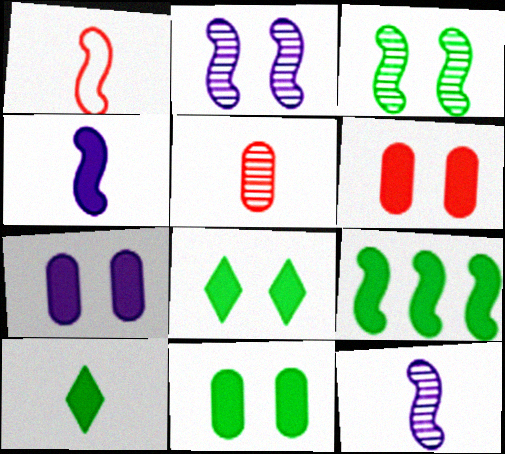[[1, 2, 9], 
[6, 7, 11], 
[9, 10, 11]]